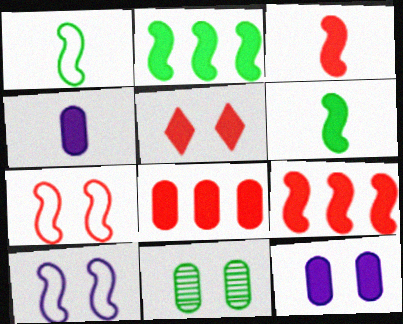[[2, 4, 5], 
[3, 5, 8], 
[5, 10, 11]]